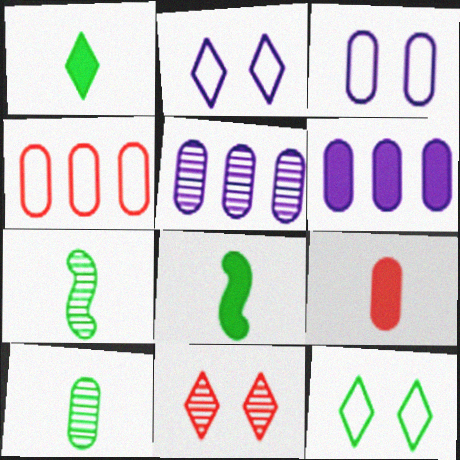[[5, 7, 11]]